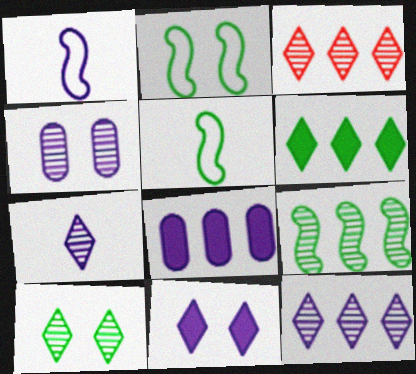[[3, 7, 10]]